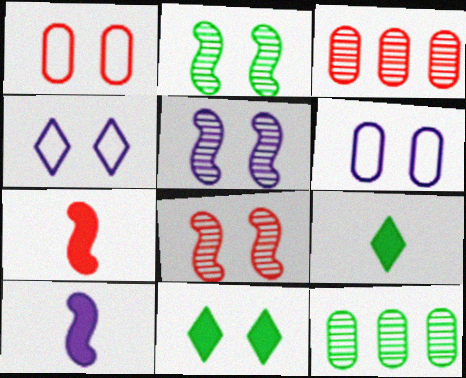[[1, 5, 11], 
[2, 5, 8], 
[4, 7, 12], 
[6, 8, 11]]